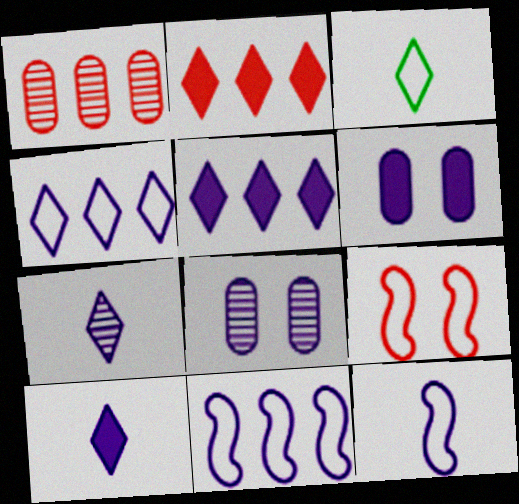[[5, 8, 12], 
[6, 7, 11], 
[8, 10, 11]]